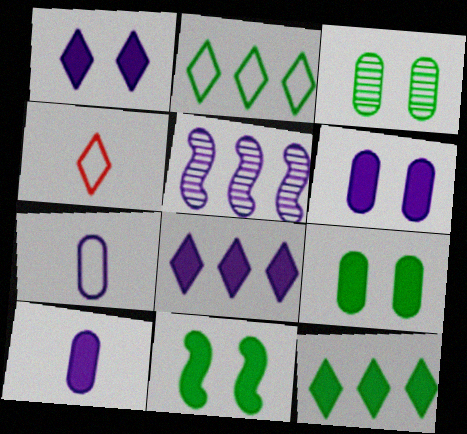[[1, 5, 7], 
[4, 5, 9]]